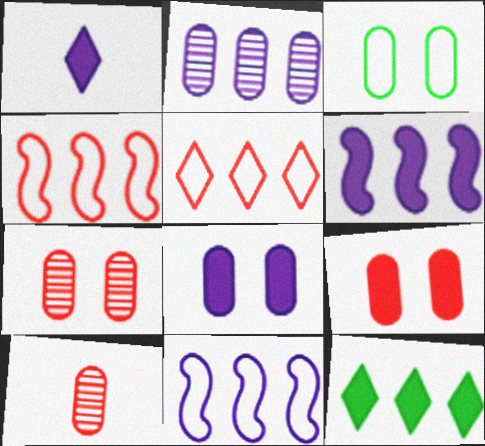[[1, 6, 8], 
[2, 4, 12], 
[3, 7, 8]]